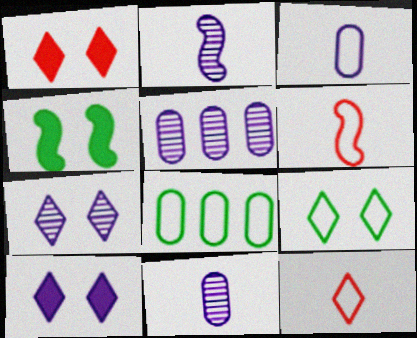[[1, 2, 8], 
[1, 7, 9], 
[2, 5, 7], 
[4, 5, 12]]